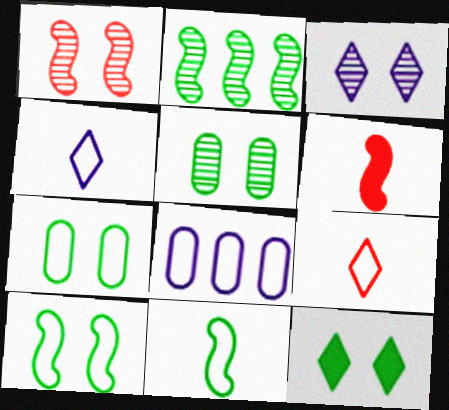[[1, 3, 5], 
[5, 10, 12], 
[8, 9, 10]]